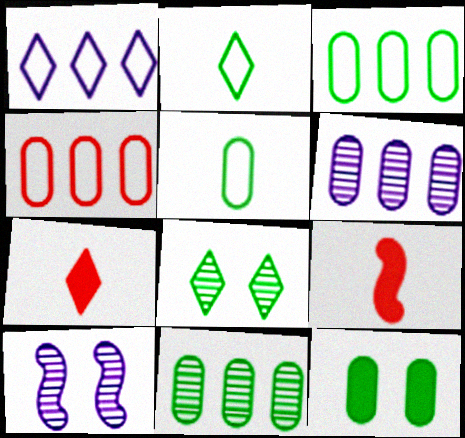[[1, 7, 8], 
[3, 7, 10], 
[5, 11, 12]]